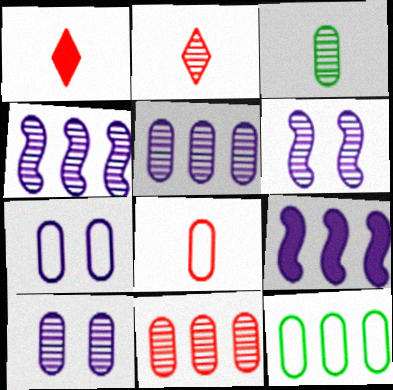[[1, 6, 12], 
[3, 10, 11], 
[7, 8, 12]]